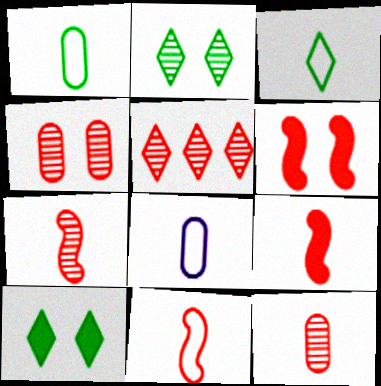[[3, 8, 11], 
[4, 5, 7], 
[7, 9, 11]]